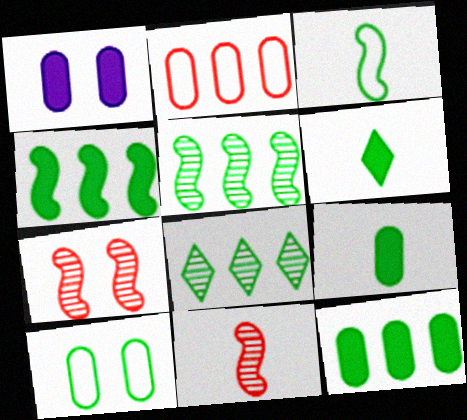[[5, 6, 10]]